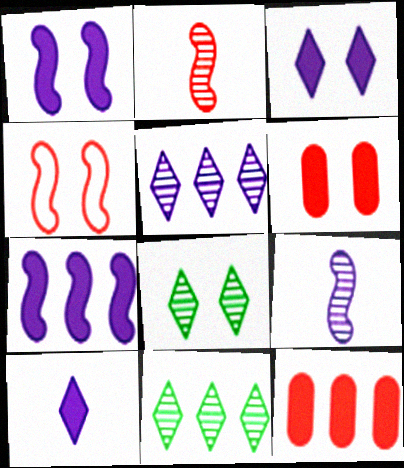[]